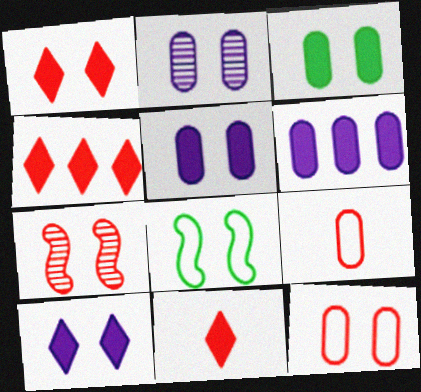[[1, 2, 8], 
[1, 4, 11], 
[1, 7, 12], 
[2, 3, 12], 
[4, 7, 9]]